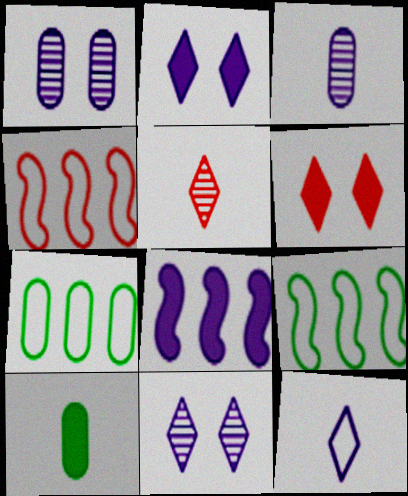[[1, 8, 12], 
[3, 6, 9], 
[4, 10, 11], 
[6, 8, 10]]